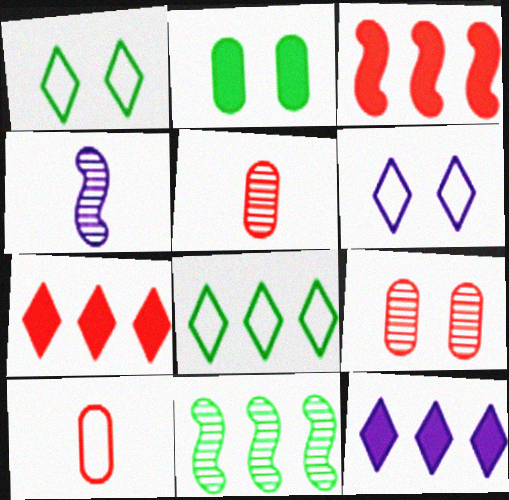[]